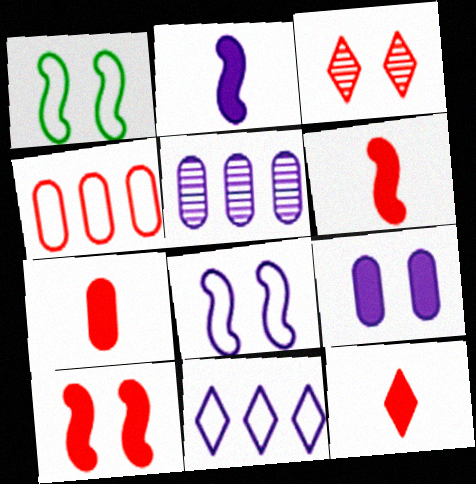[[1, 3, 9], 
[1, 5, 12], 
[3, 4, 6], 
[6, 7, 12]]